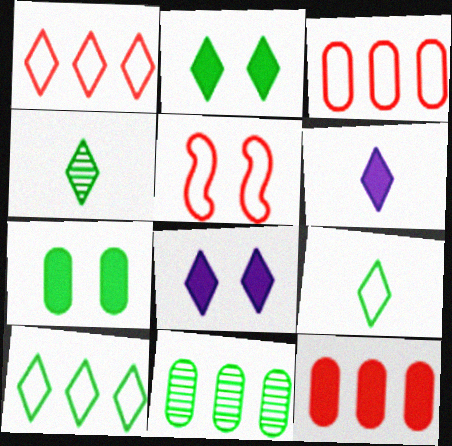[[1, 4, 8], 
[2, 4, 10], 
[5, 6, 11]]